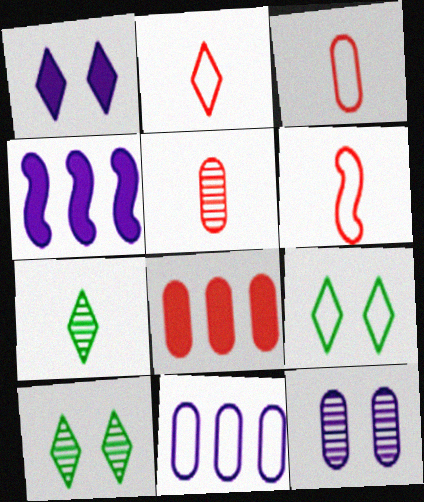[[2, 3, 6], 
[3, 4, 10], 
[4, 5, 9], 
[6, 9, 11]]